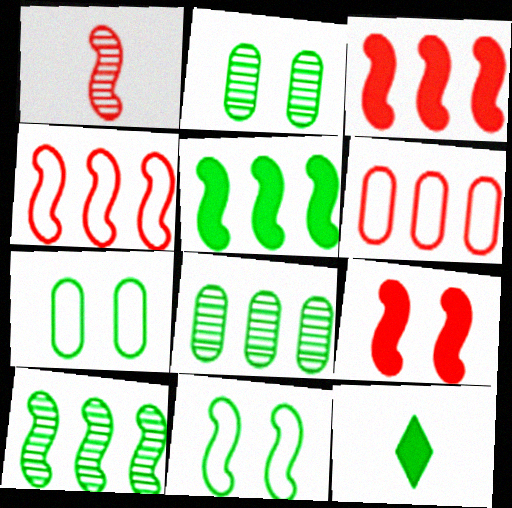[[1, 4, 9], 
[7, 10, 12], 
[8, 11, 12]]